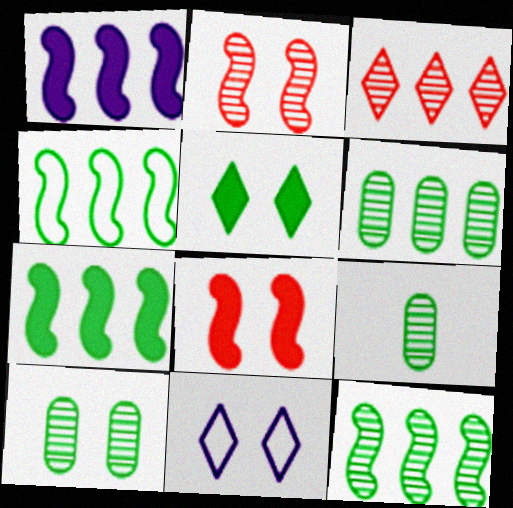[[4, 5, 9], 
[4, 7, 12], 
[6, 9, 10], 
[8, 10, 11]]